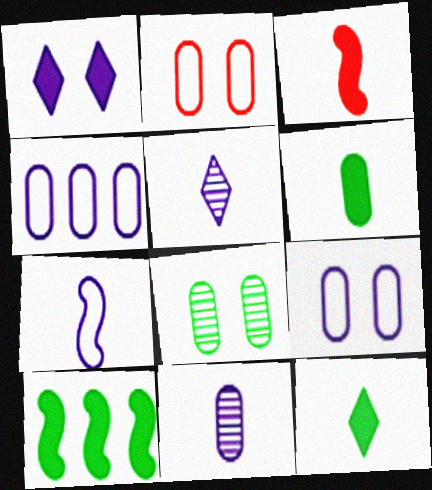[[2, 5, 10]]